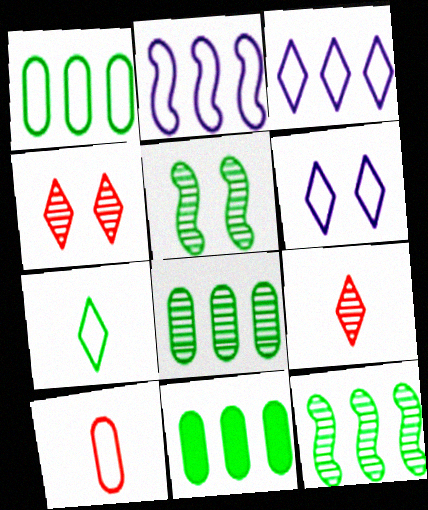[[1, 8, 11], 
[5, 7, 11]]